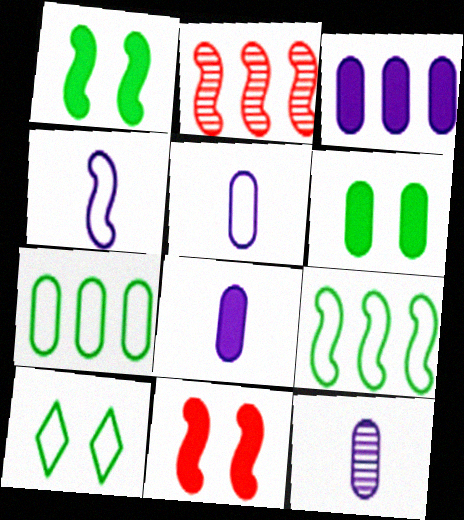[[1, 2, 4], 
[2, 8, 10], 
[5, 8, 12]]